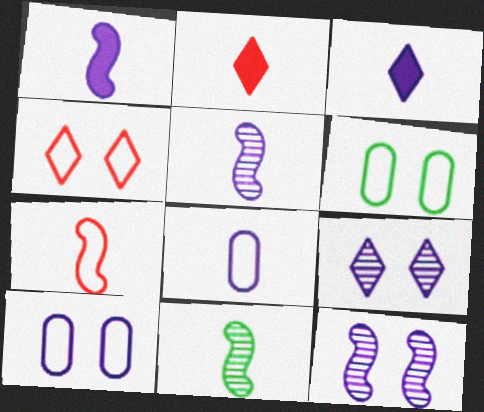[[1, 7, 11], 
[2, 8, 11], 
[3, 5, 8]]